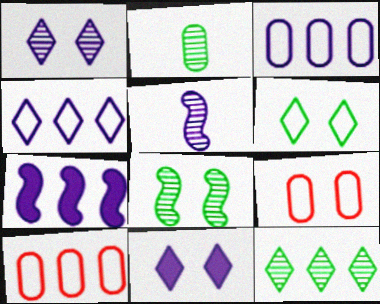[[2, 8, 12], 
[3, 5, 11], 
[7, 10, 12], 
[8, 9, 11]]